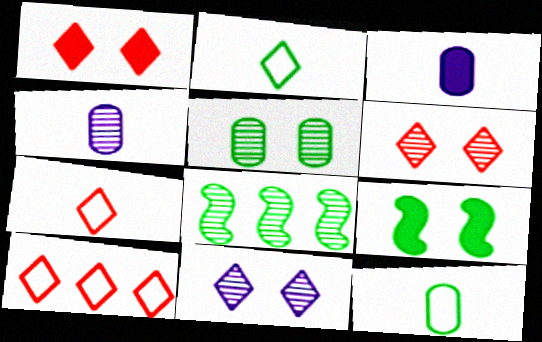[[4, 6, 8], 
[4, 9, 10]]